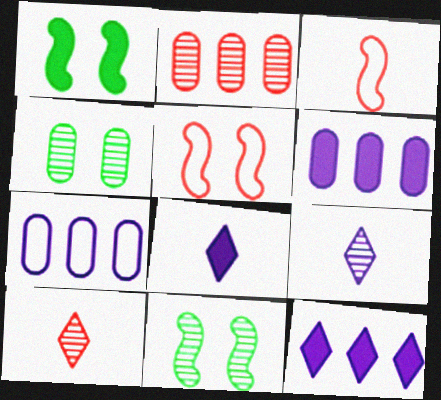[[1, 7, 10], 
[2, 9, 11], 
[3, 4, 12]]